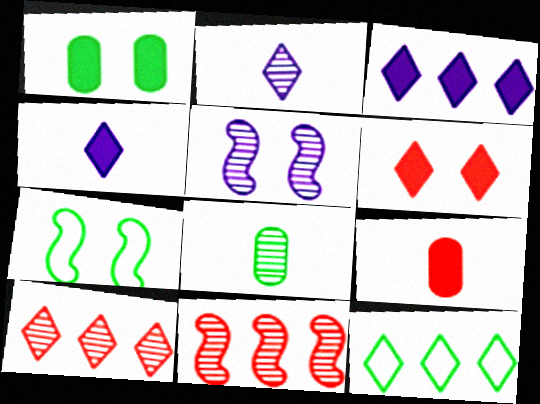[[2, 6, 12], 
[3, 10, 12], 
[5, 8, 10], 
[5, 9, 12]]